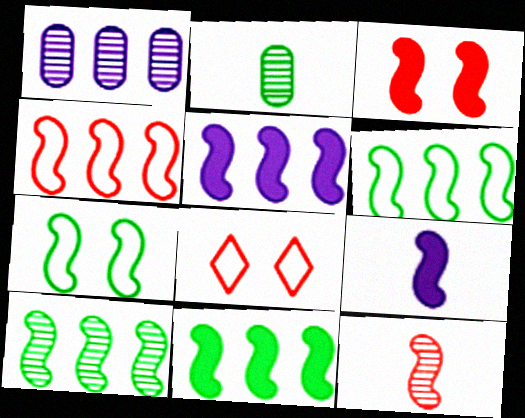[[2, 5, 8], 
[3, 4, 12], 
[3, 9, 11], 
[4, 5, 10], 
[5, 7, 12], 
[6, 10, 11]]